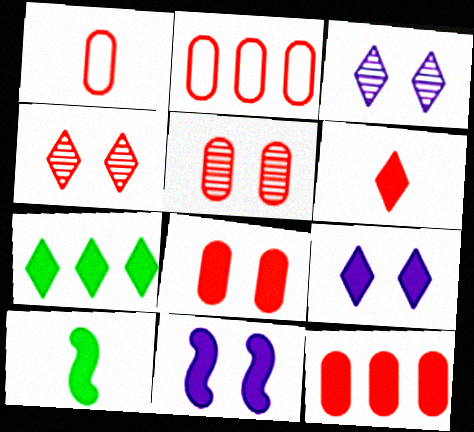[[1, 5, 12], 
[2, 3, 10], 
[6, 7, 9], 
[9, 10, 12]]